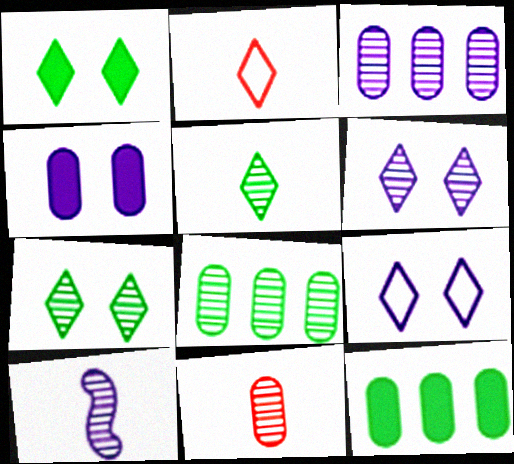[[3, 6, 10], 
[5, 10, 11]]